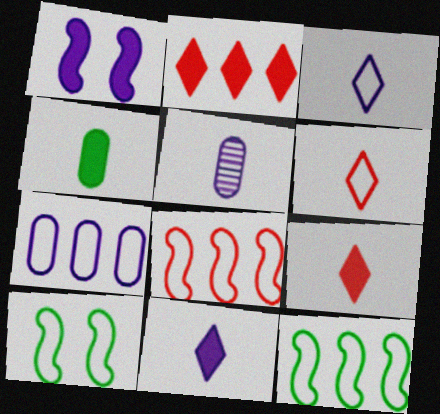[[1, 2, 4], 
[2, 5, 10], 
[6, 7, 10]]